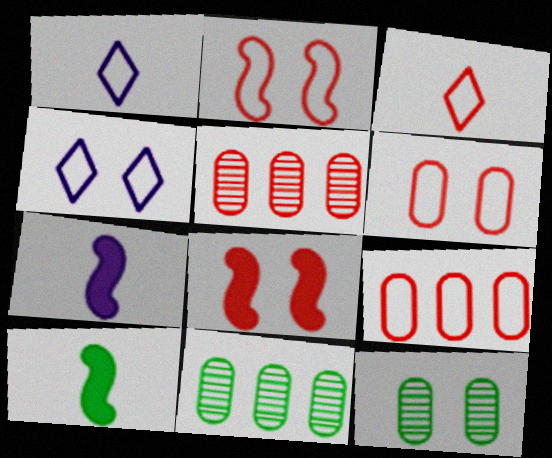[[1, 8, 11], 
[2, 3, 9], 
[3, 5, 8], 
[4, 5, 10], 
[4, 8, 12]]